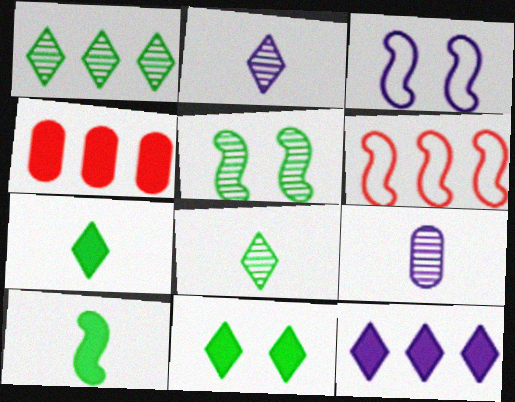[[3, 4, 8], 
[3, 9, 12], 
[6, 9, 11]]